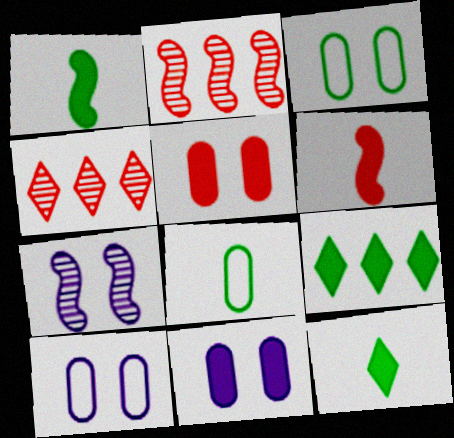[[1, 4, 10], 
[2, 10, 12], 
[6, 9, 11]]